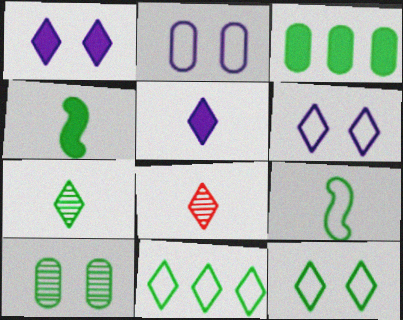[[1, 8, 11], 
[4, 10, 11]]